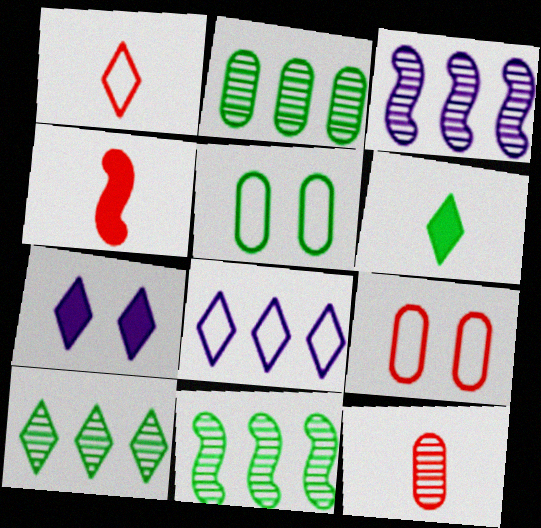[[1, 4, 12], 
[1, 7, 10], 
[2, 10, 11], 
[3, 6, 9], 
[5, 6, 11]]